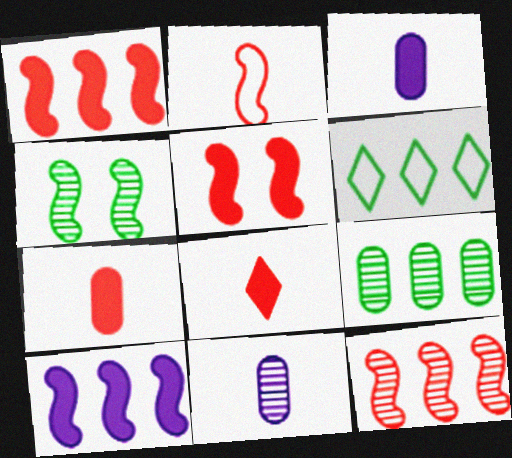[[2, 4, 10], 
[2, 5, 12], 
[5, 6, 11]]